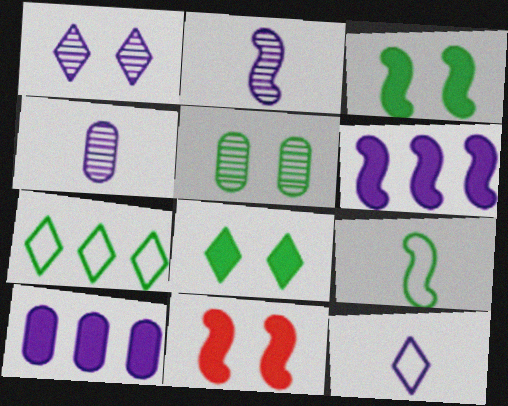[[4, 7, 11]]